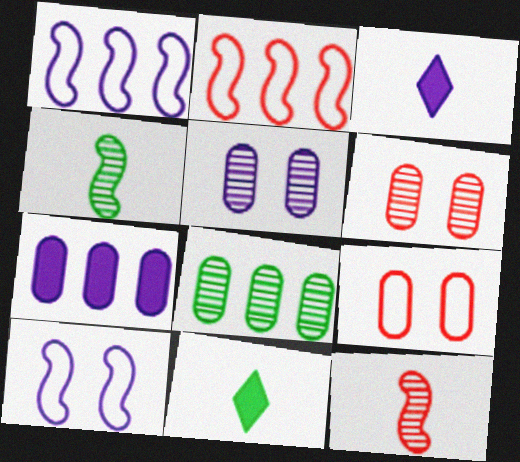[[1, 3, 5], 
[1, 6, 11], 
[2, 5, 11]]